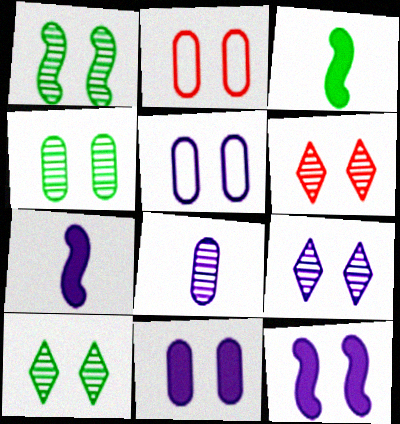[[1, 4, 10], 
[2, 4, 11], 
[2, 10, 12], 
[5, 9, 12], 
[6, 9, 10]]